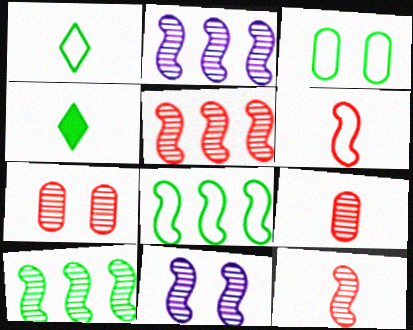[[1, 3, 8], 
[2, 5, 10], 
[3, 4, 10], 
[10, 11, 12]]